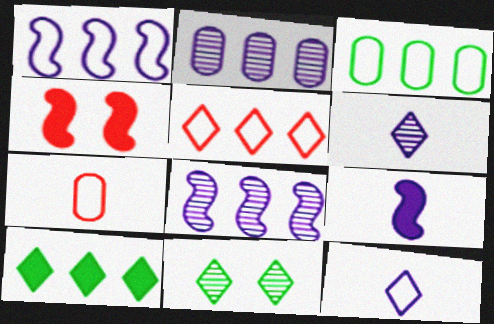[[1, 3, 5], 
[3, 4, 6]]